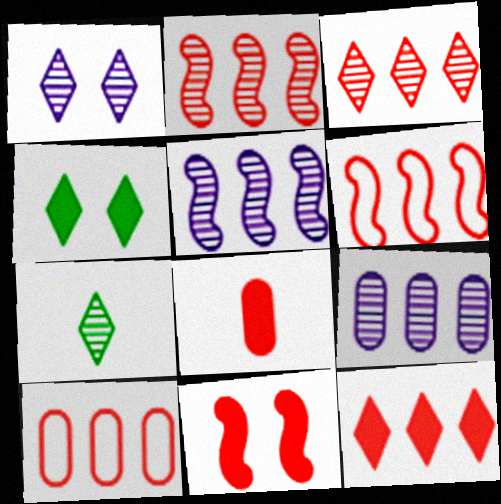[[1, 3, 7], 
[2, 10, 12], 
[8, 11, 12]]